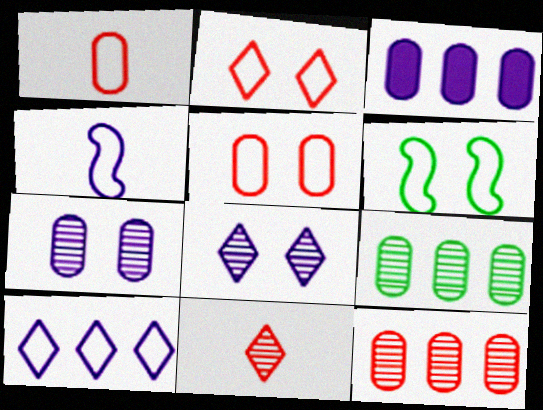[[1, 6, 10], 
[3, 4, 8], 
[3, 6, 11]]